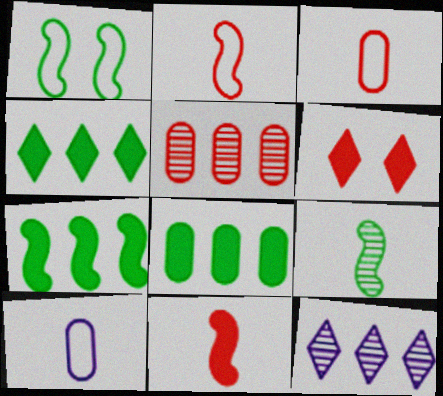[[1, 7, 9], 
[2, 5, 6], 
[4, 7, 8]]